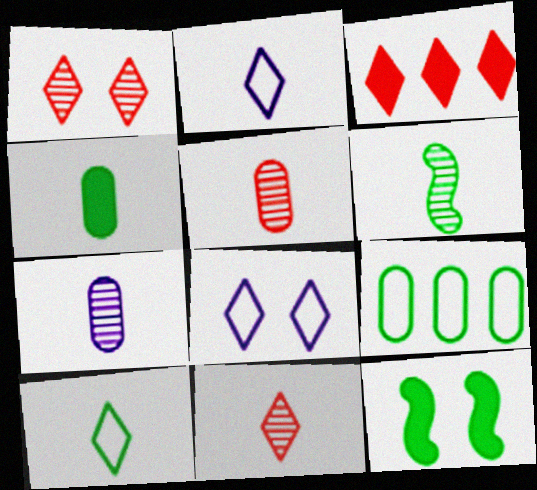[[4, 6, 10], 
[6, 7, 11]]